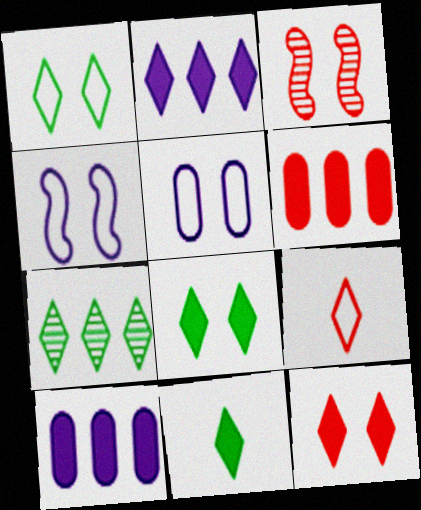[[1, 7, 11], 
[2, 11, 12], 
[3, 5, 8], 
[3, 6, 9]]